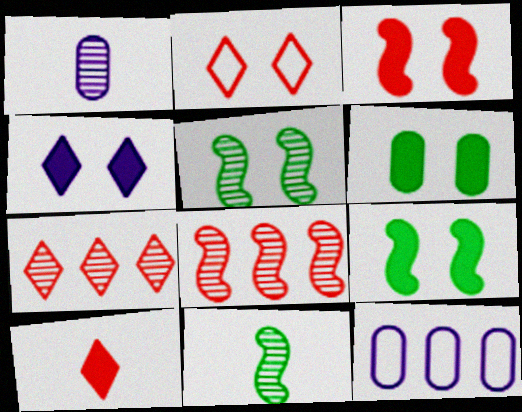[[1, 5, 7], 
[2, 7, 10], 
[3, 4, 6], 
[5, 10, 12]]